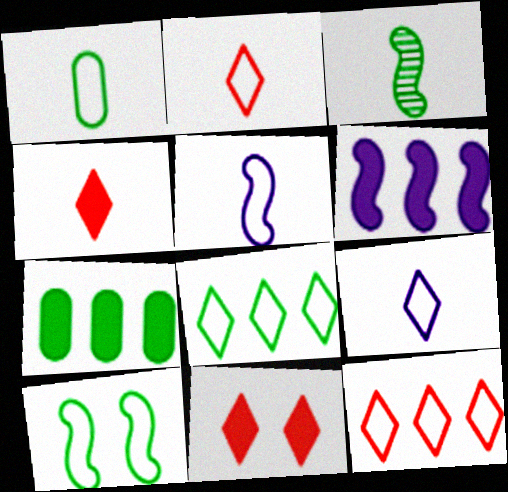[[1, 2, 5], 
[1, 8, 10]]